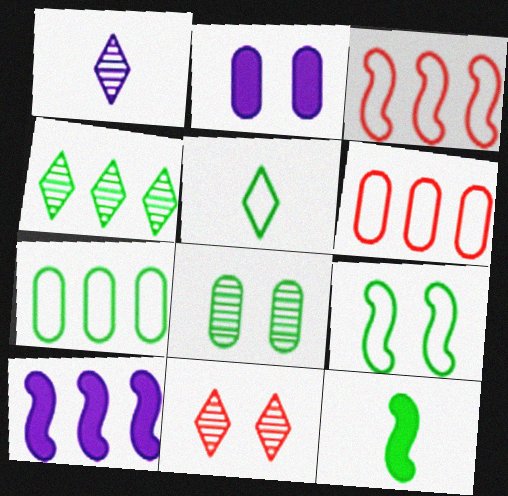[[1, 4, 11], 
[2, 9, 11], 
[4, 6, 10], 
[5, 7, 9]]